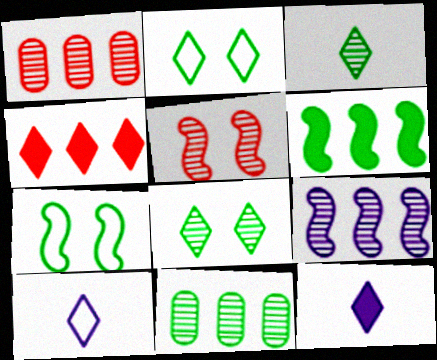[[1, 7, 12], 
[4, 8, 10]]